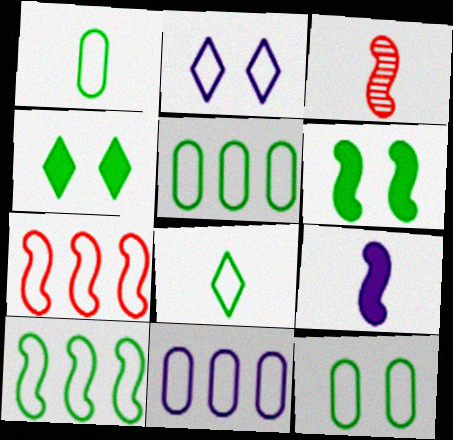[[1, 2, 7], 
[1, 5, 12], 
[3, 4, 11], 
[8, 10, 12]]